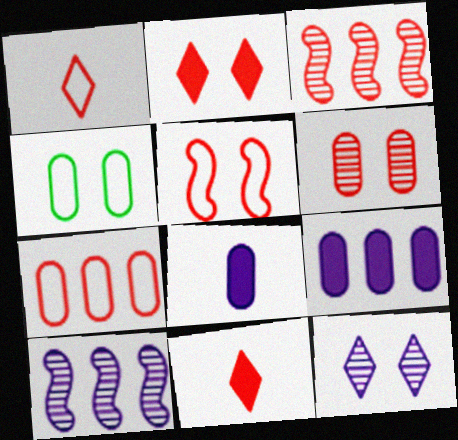[[1, 5, 7], 
[2, 5, 6], 
[4, 10, 11]]